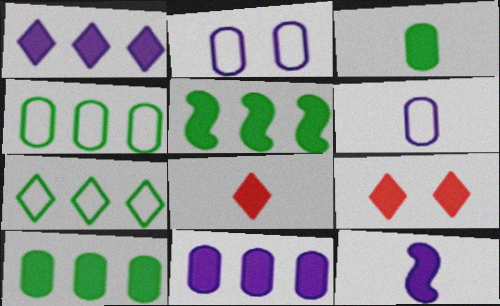[[3, 8, 12], 
[9, 10, 12]]